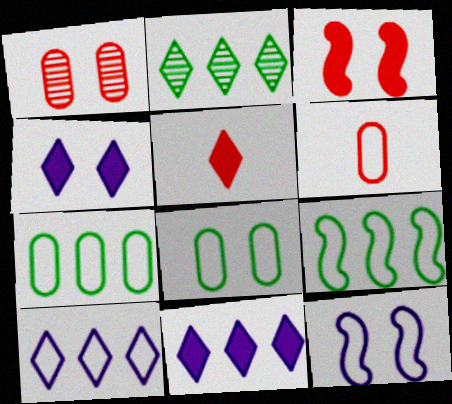[]